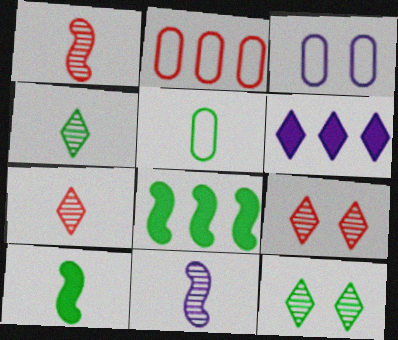[[2, 3, 5], 
[3, 6, 11], 
[3, 7, 8], 
[4, 5, 10], 
[5, 8, 12]]